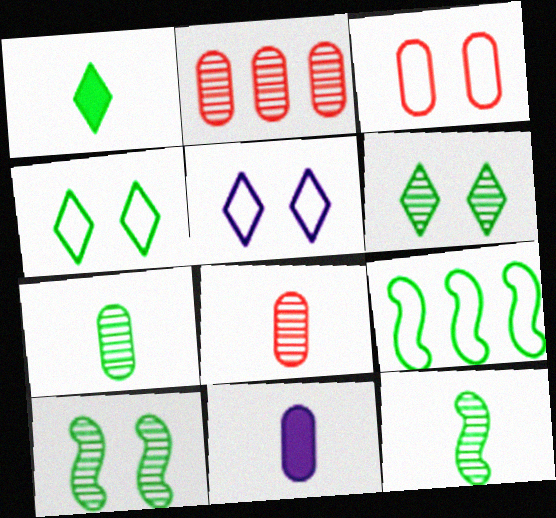[]